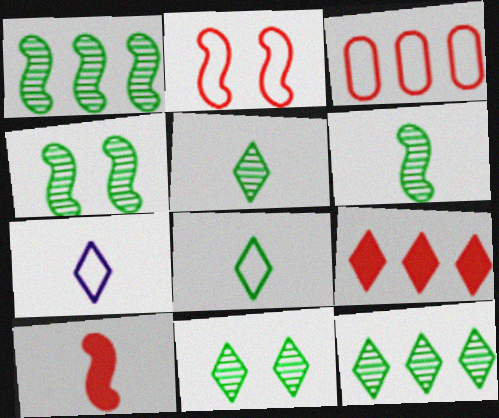[[1, 4, 6], 
[5, 11, 12], 
[7, 9, 11]]